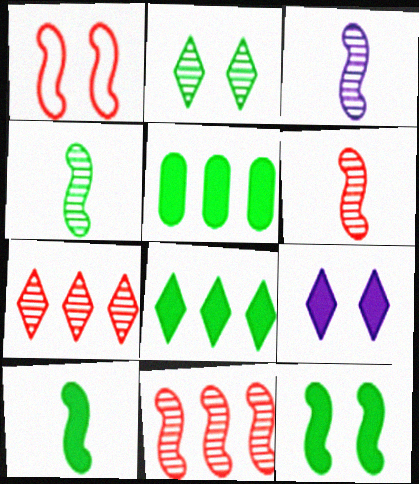[[3, 4, 6]]